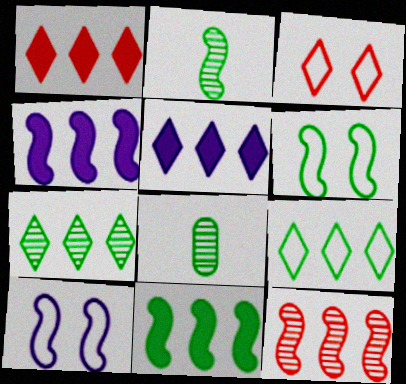[[1, 8, 10], 
[2, 6, 11], 
[3, 4, 8]]